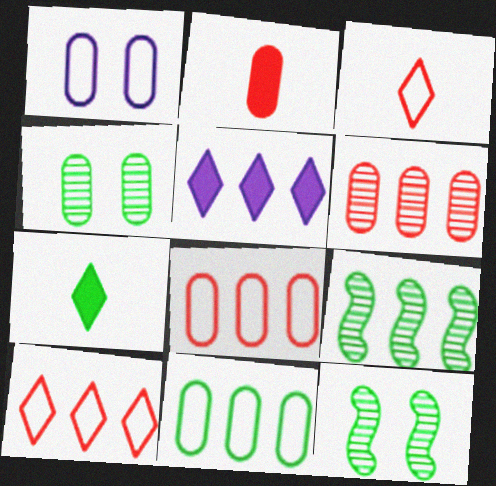[[5, 8, 9], 
[7, 11, 12]]